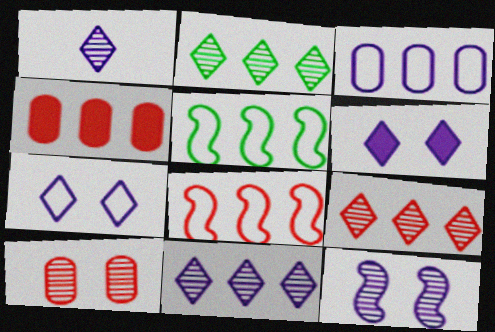[[2, 9, 11], 
[4, 5, 11], 
[4, 8, 9]]